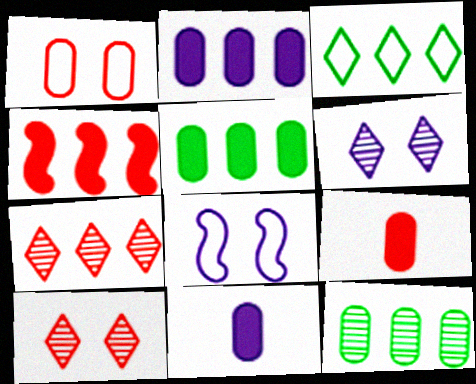[[1, 11, 12]]